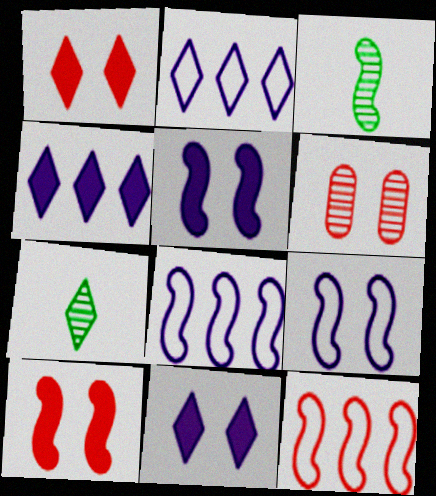[[1, 2, 7], 
[3, 5, 12], 
[3, 8, 10]]